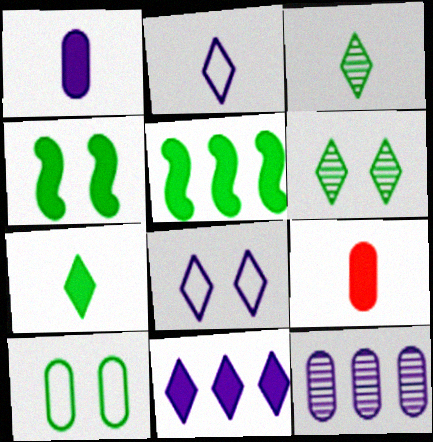[[3, 5, 10], 
[4, 6, 10], 
[4, 9, 11], 
[9, 10, 12]]